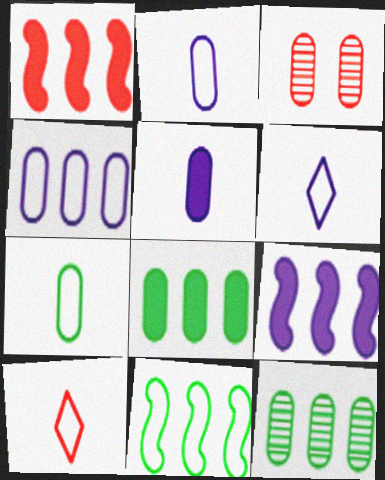[[1, 3, 10], 
[2, 3, 8]]